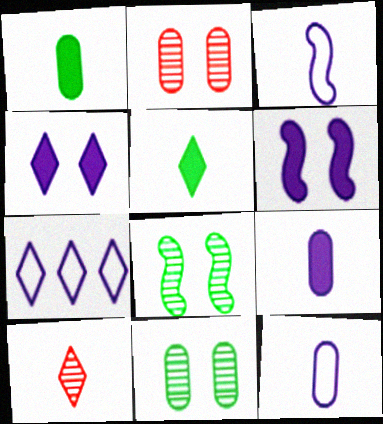[[1, 3, 10]]